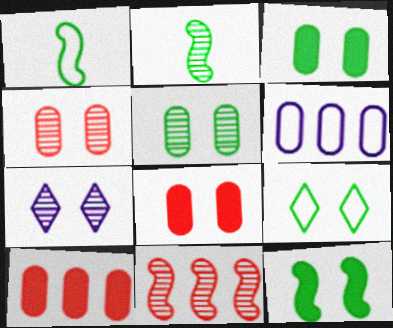[[1, 7, 10], 
[5, 9, 12]]